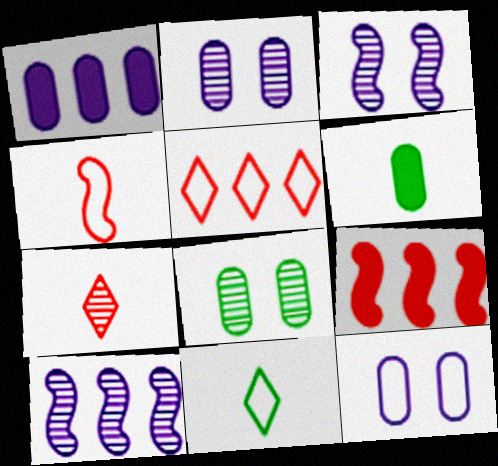[[2, 9, 11], 
[3, 5, 6], 
[7, 8, 10]]